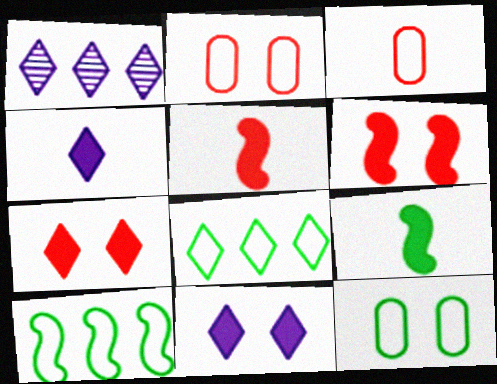[[1, 2, 9], 
[1, 5, 12]]